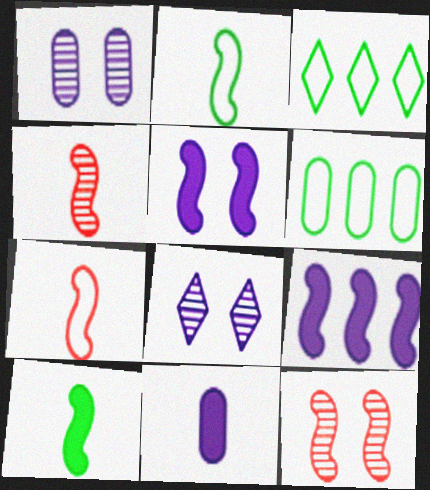[[2, 9, 12], 
[3, 11, 12]]